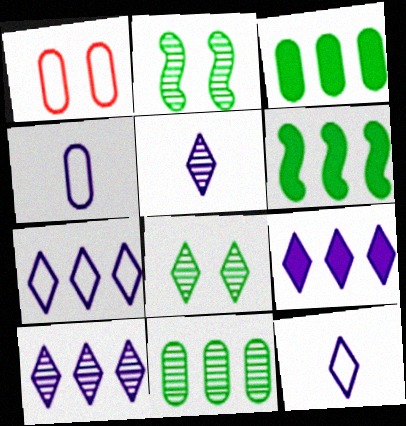[[1, 5, 6], 
[7, 9, 10]]